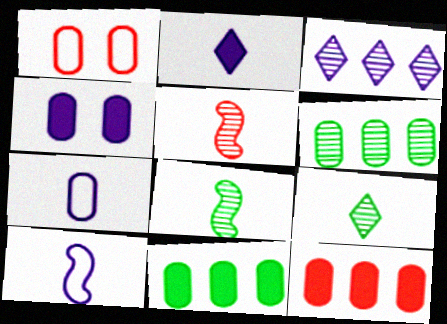[[3, 4, 10]]